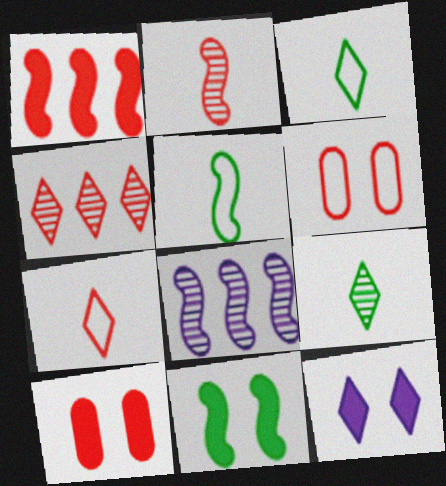[[3, 4, 12], 
[3, 8, 10], 
[10, 11, 12]]